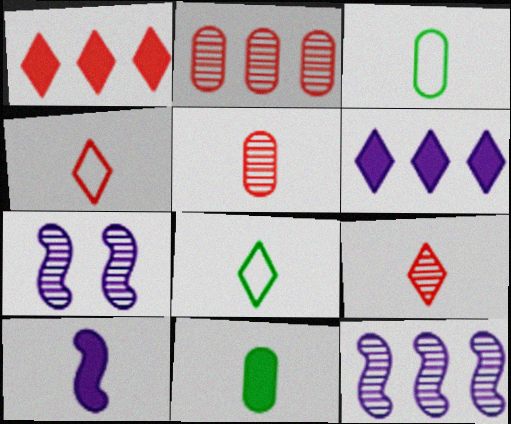[[1, 3, 7], 
[3, 9, 10], 
[5, 8, 10]]